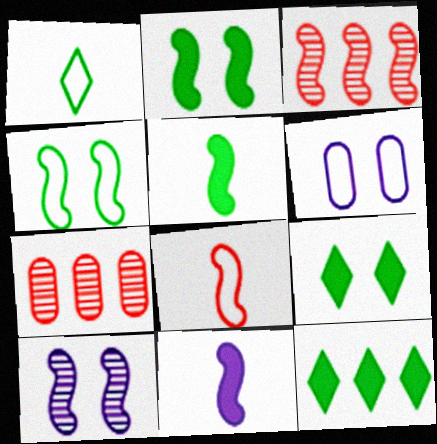[[3, 4, 11]]